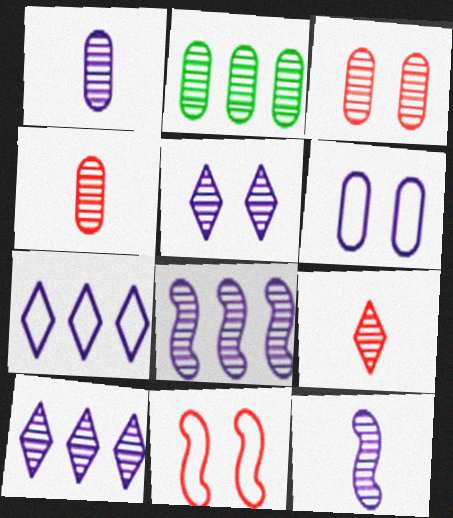[[1, 2, 3], 
[1, 5, 8]]